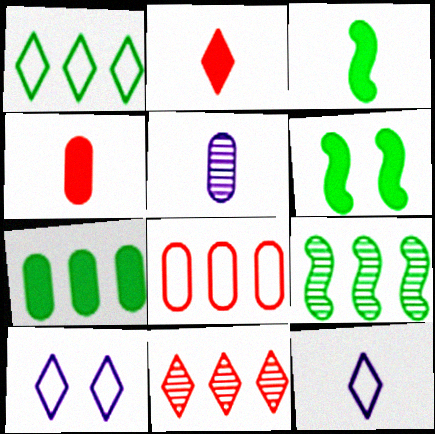[[1, 7, 9], 
[4, 9, 10]]